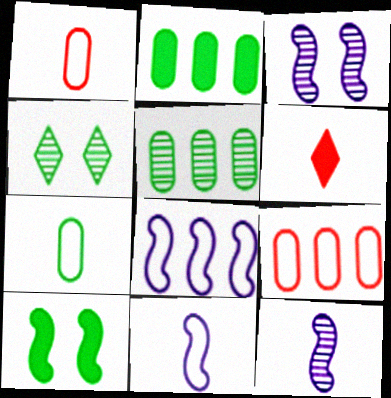[[6, 7, 12]]